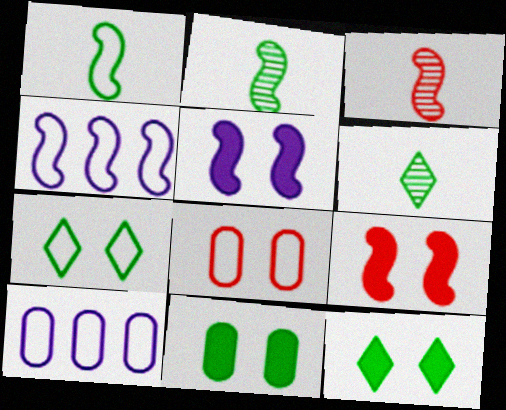[[2, 4, 9], 
[3, 10, 12], 
[6, 9, 10]]